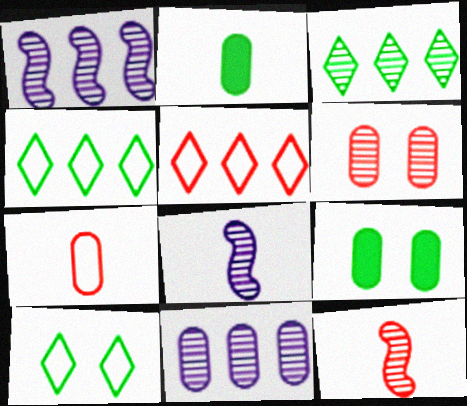[[3, 6, 8], 
[5, 8, 9], 
[7, 9, 11]]